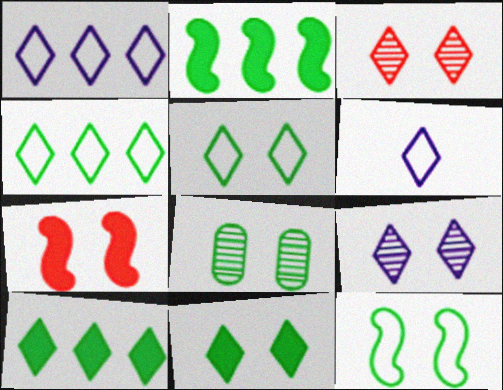[[3, 6, 10], 
[8, 11, 12]]